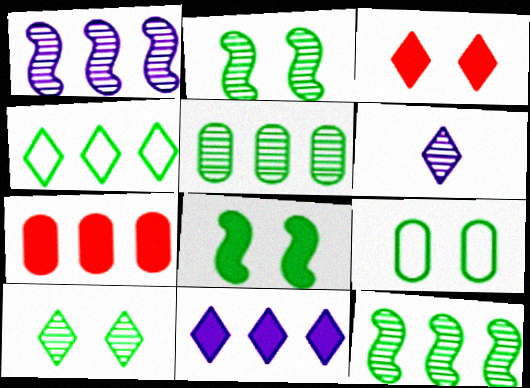[[1, 4, 7], 
[3, 4, 6], 
[8, 9, 10]]